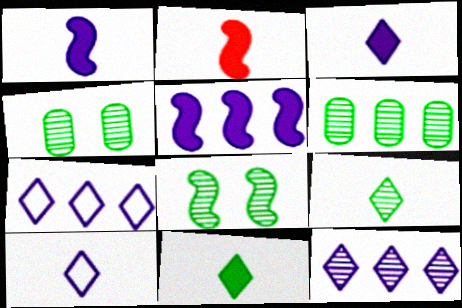[[2, 4, 7], 
[6, 8, 9]]